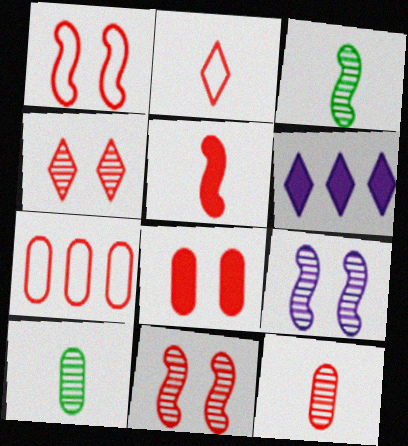[[1, 2, 7], 
[1, 4, 8], 
[1, 6, 10], 
[2, 5, 12], 
[4, 5, 7], 
[7, 8, 12]]